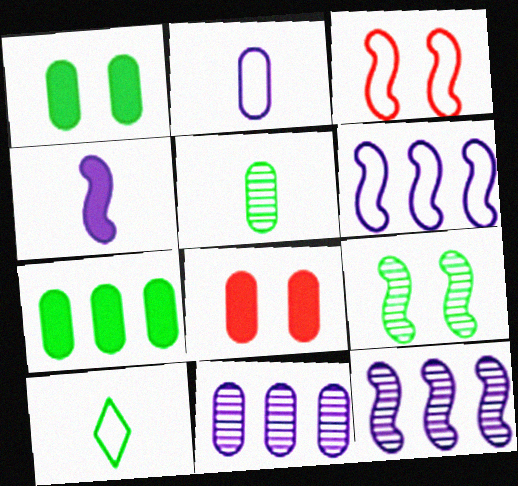[[7, 9, 10], 
[8, 10, 12]]